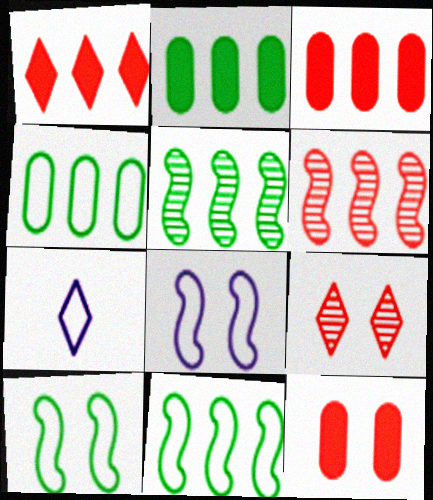[[5, 7, 12]]